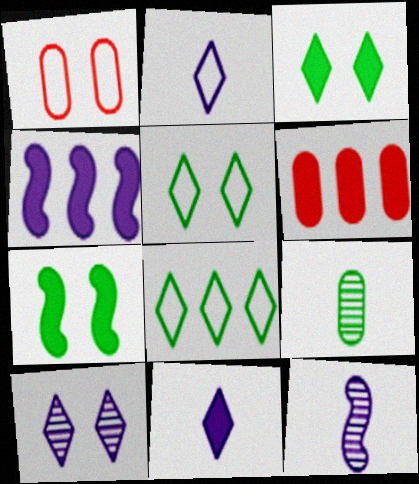[[1, 7, 10], 
[5, 6, 12], 
[6, 7, 11], 
[7, 8, 9]]